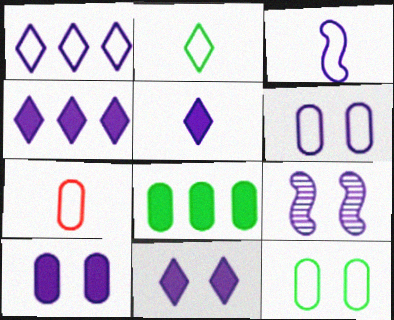[[1, 3, 6], 
[2, 3, 7], 
[4, 5, 11], 
[6, 9, 11]]